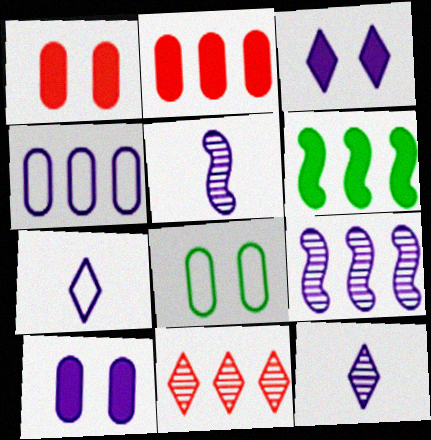[[3, 4, 5], 
[4, 6, 11], 
[7, 9, 10]]